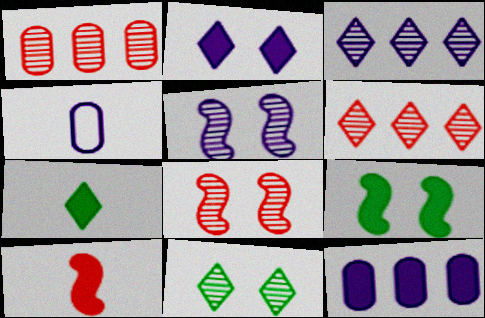[[4, 6, 9]]